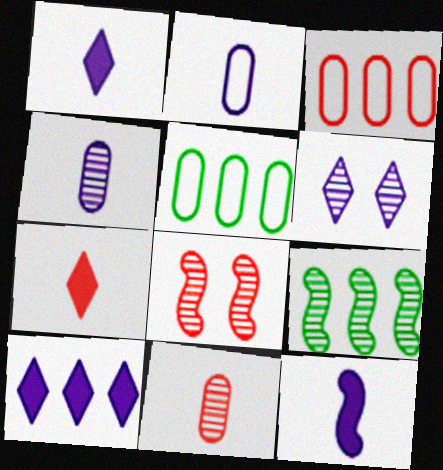[[1, 5, 8], 
[3, 7, 8], 
[3, 9, 10], 
[6, 9, 11]]